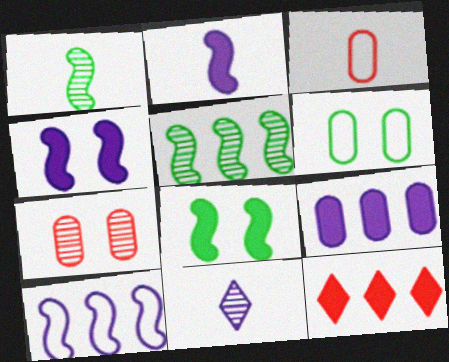[[5, 7, 11]]